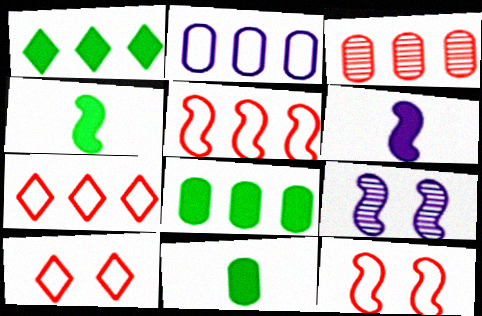[[2, 3, 8], 
[4, 5, 9], 
[7, 9, 11]]